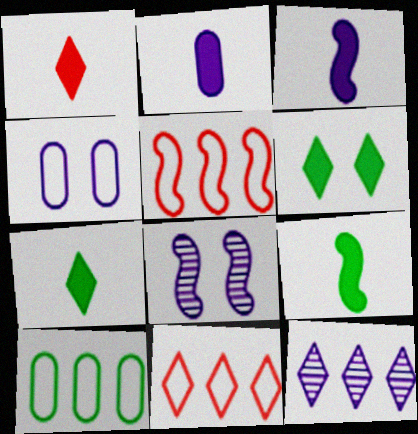[[1, 2, 9], 
[1, 8, 10], 
[3, 4, 12], 
[5, 8, 9]]